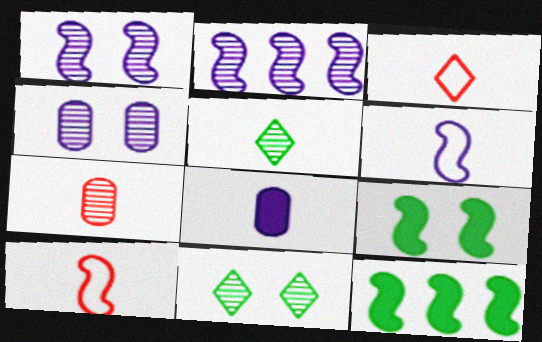[[1, 10, 12], 
[2, 7, 11], 
[2, 9, 10], 
[3, 4, 12], 
[5, 8, 10]]